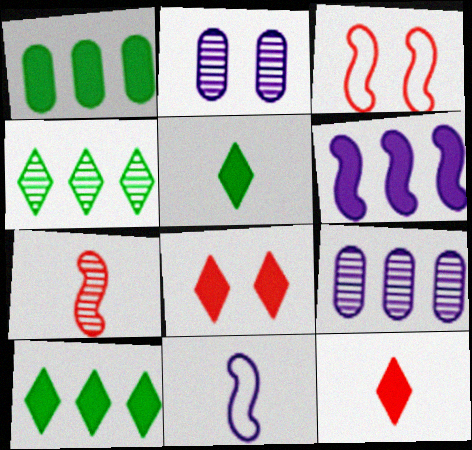[[2, 4, 7], 
[3, 5, 9]]